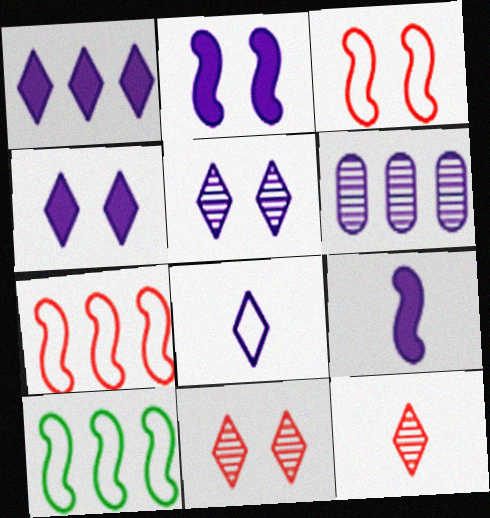[[1, 5, 8], 
[2, 6, 8]]